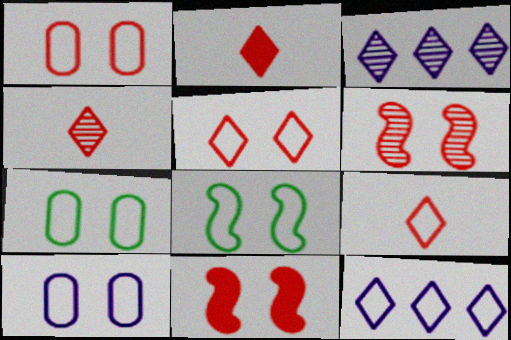[[1, 7, 10], 
[2, 4, 9], 
[5, 8, 10]]